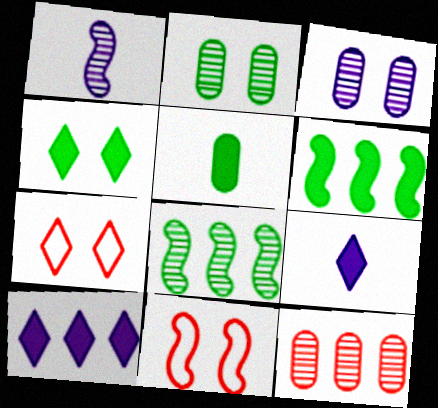[[1, 6, 11], 
[3, 4, 11], 
[4, 5, 6]]